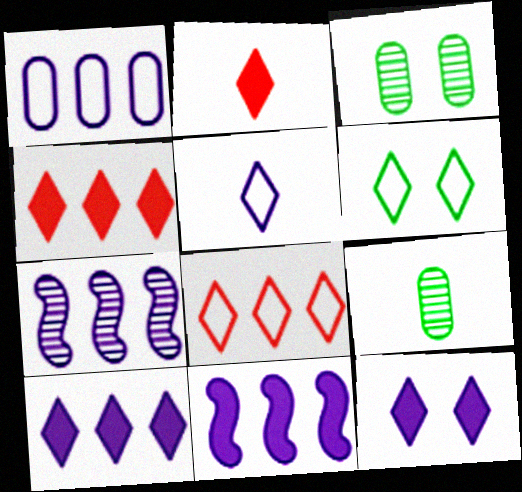[[1, 7, 10], 
[5, 6, 8]]